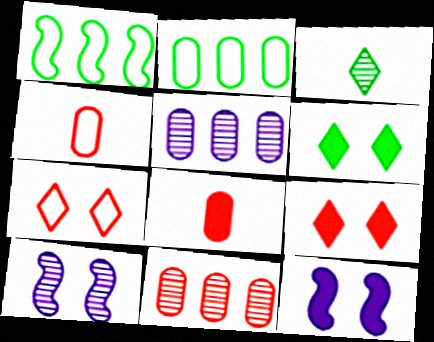[[3, 10, 11]]